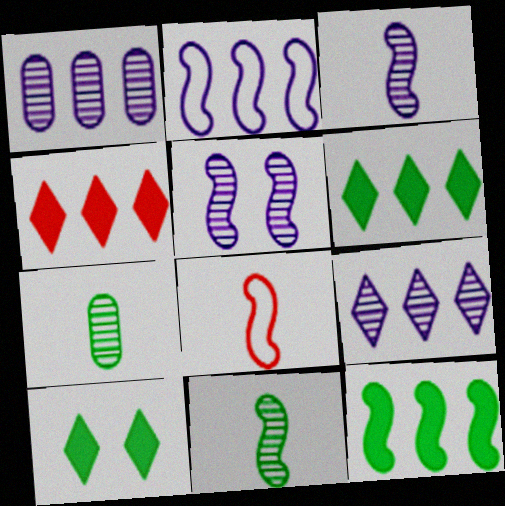[[1, 8, 10], 
[5, 8, 12]]